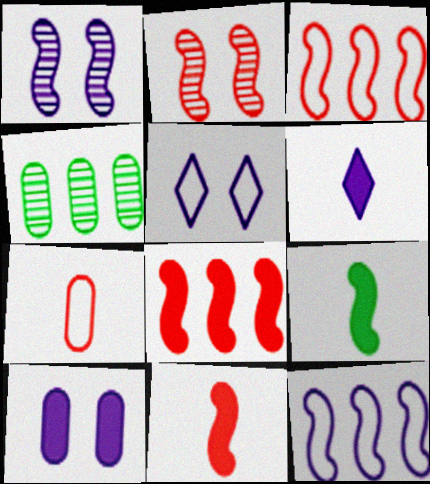[[1, 3, 9], 
[1, 5, 10], 
[2, 3, 11], 
[2, 9, 12], 
[4, 5, 11], 
[4, 7, 10]]